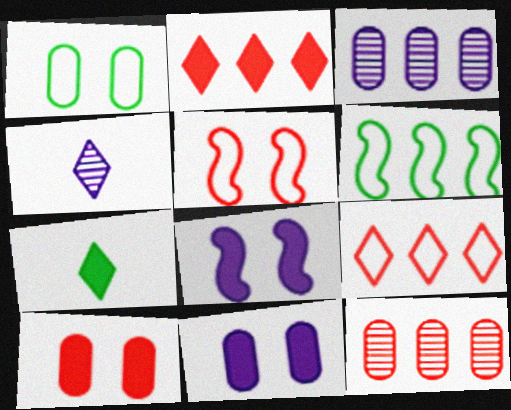[[2, 3, 6], 
[3, 5, 7], 
[4, 6, 10]]